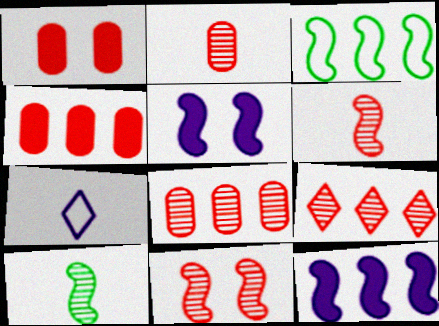[[2, 9, 11], 
[3, 5, 6]]